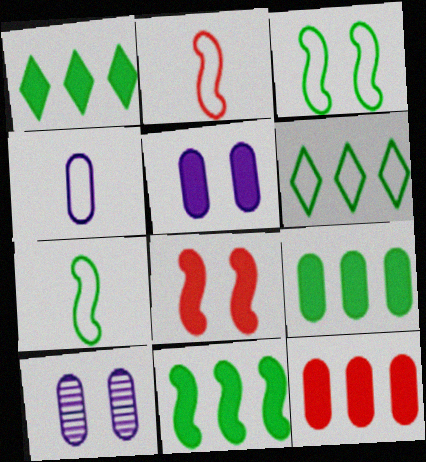[[1, 2, 10], 
[1, 9, 11]]